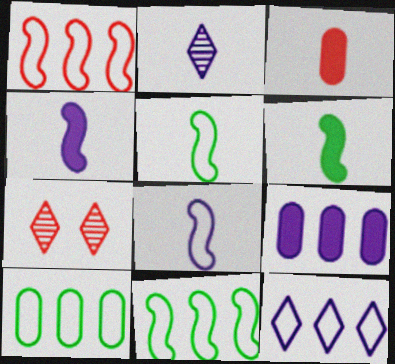[[1, 3, 7], 
[1, 10, 12], 
[2, 3, 5], 
[4, 7, 10], 
[5, 7, 9]]